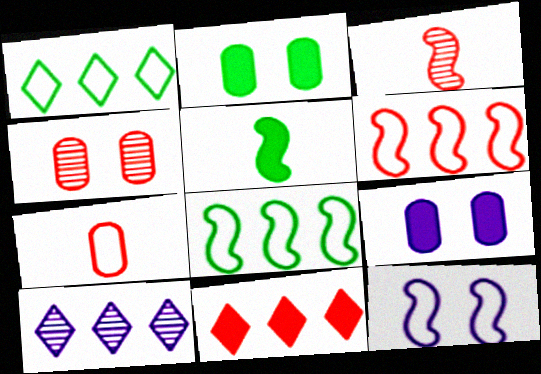[[1, 3, 9], 
[1, 7, 12], 
[1, 10, 11], 
[5, 9, 11]]